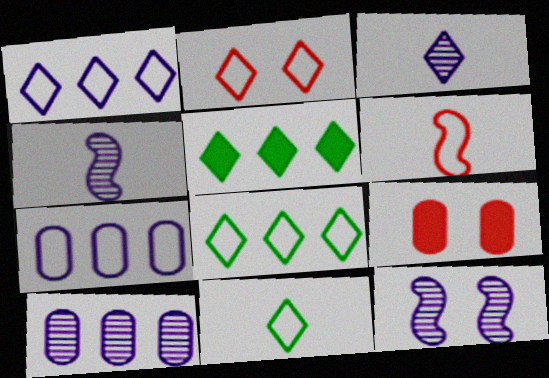[[1, 2, 11], 
[2, 3, 5], 
[3, 10, 12], 
[4, 8, 9]]